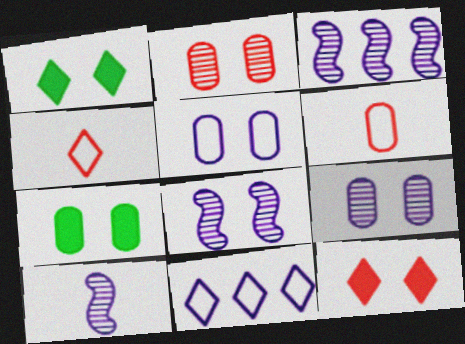[[1, 3, 6], 
[2, 5, 7], 
[3, 4, 7], 
[3, 8, 10]]